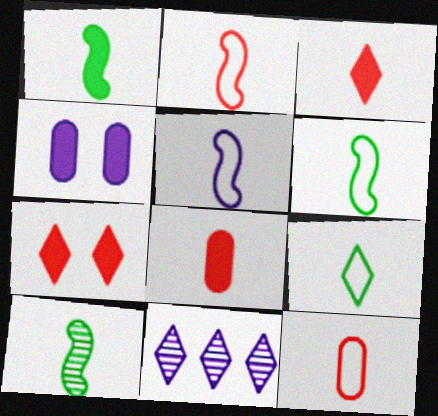[[1, 6, 10], 
[2, 5, 6], 
[4, 5, 11], 
[5, 9, 12], 
[7, 9, 11]]